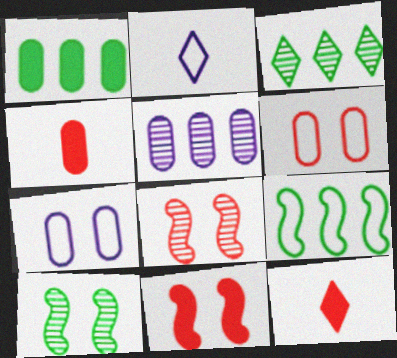[[1, 2, 8], 
[1, 3, 9], 
[2, 6, 9]]